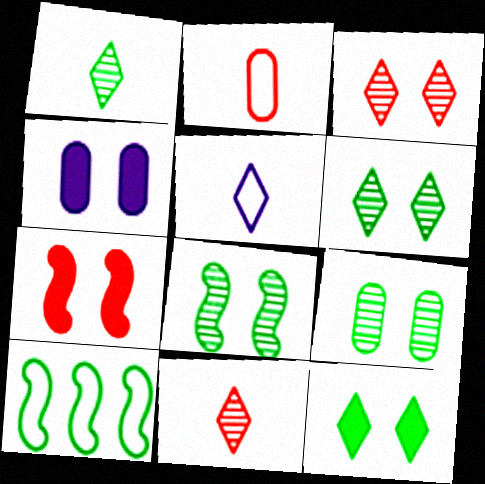[[4, 7, 12], 
[4, 10, 11], 
[6, 8, 9]]